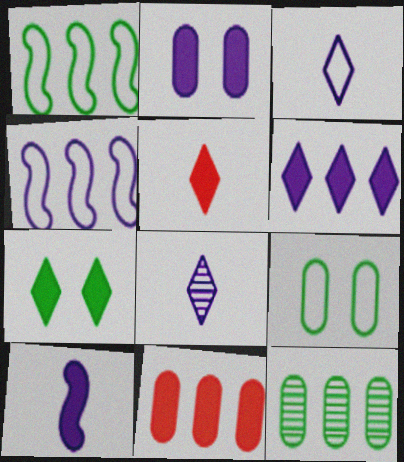[[2, 4, 8], 
[2, 6, 10], 
[5, 6, 7], 
[7, 10, 11]]